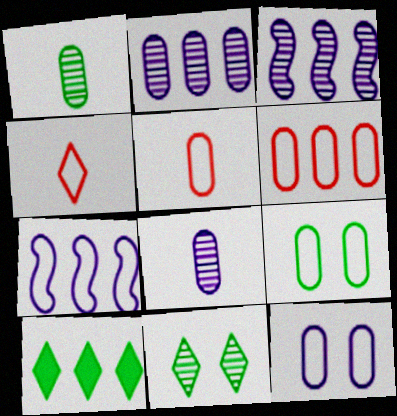[[3, 6, 10], 
[4, 7, 9]]